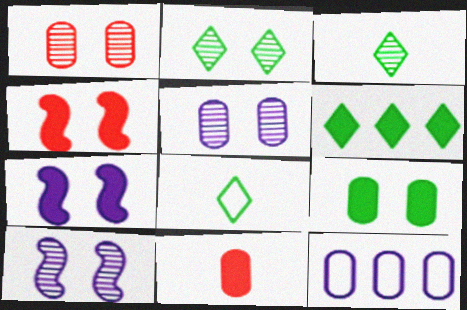[[1, 2, 10], 
[2, 6, 8], 
[3, 4, 12], 
[6, 7, 11]]